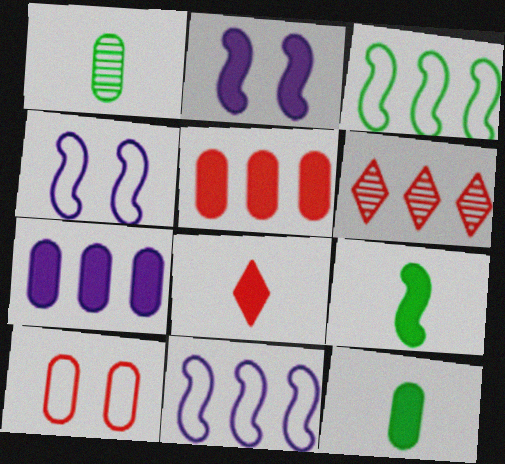[[1, 7, 10], 
[3, 6, 7], 
[4, 6, 12]]